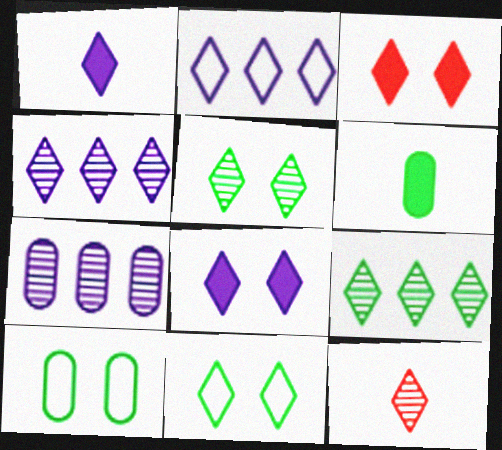[[4, 5, 12]]